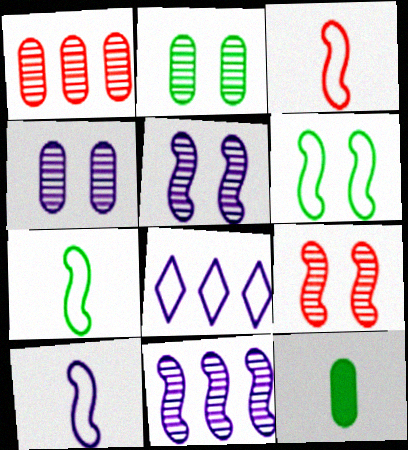[[3, 7, 10], 
[8, 9, 12]]